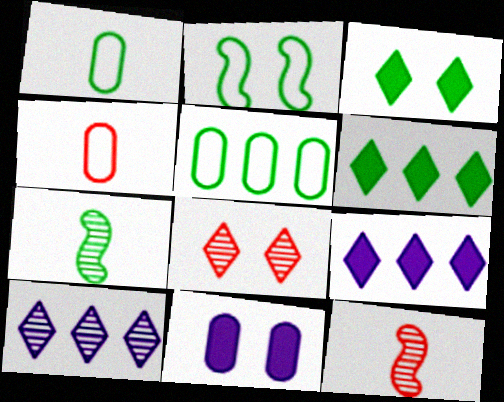[[2, 8, 11], 
[3, 5, 7]]